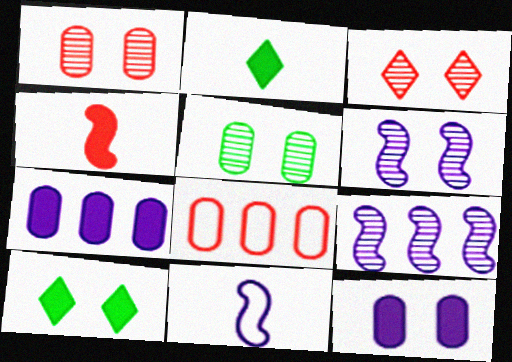[[2, 6, 8], 
[3, 4, 8], 
[3, 5, 6], 
[4, 7, 10]]